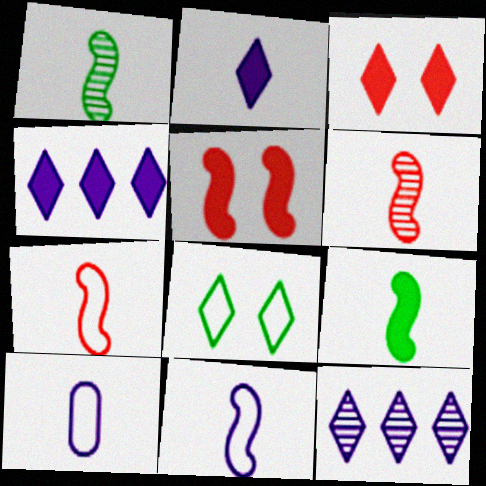[[6, 9, 11]]